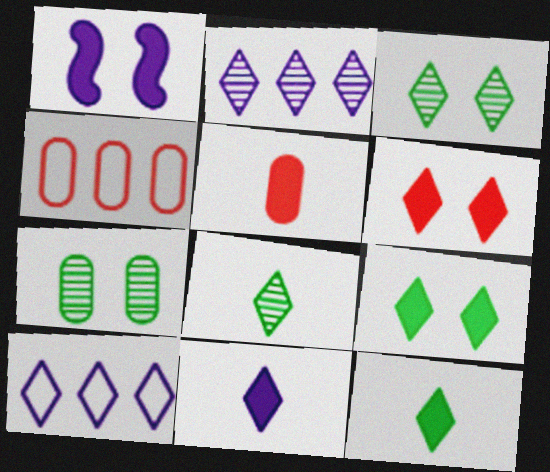[[1, 4, 8], 
[6, 8, 10]]